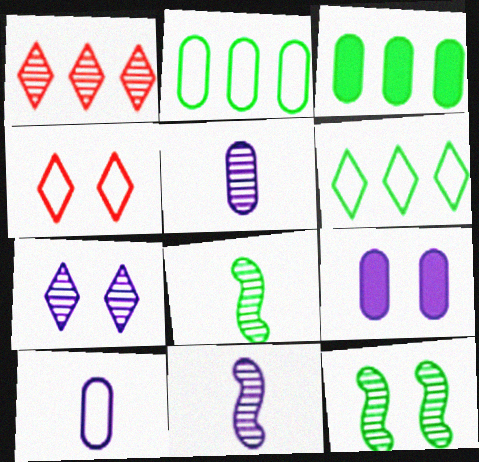[[1, 5, 12], 
[3, 4, 11], 
[4, 9, 12]]